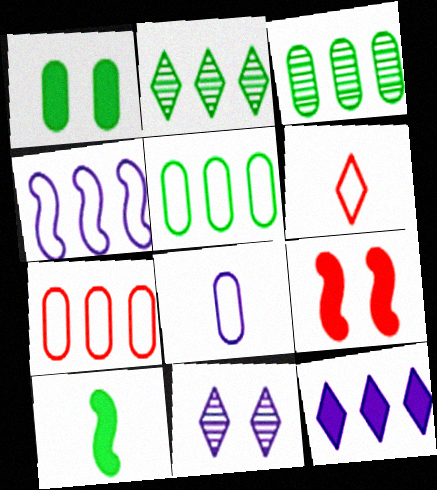[[2, 8, 9], 
[7, 10, 11]]